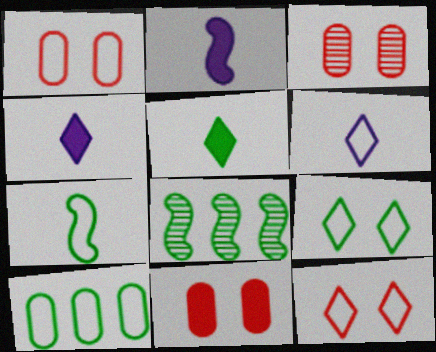[[1, 3, 11], 
[1, 4, 8], 
[6, 8, 11], 
[7, 9, 10]]